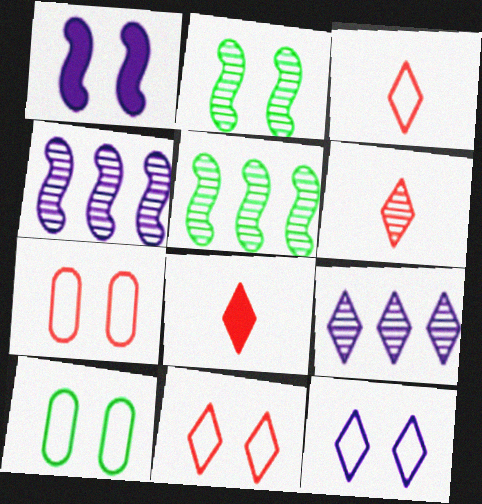[[3, 6, 8], 
[4, 8, 10]]